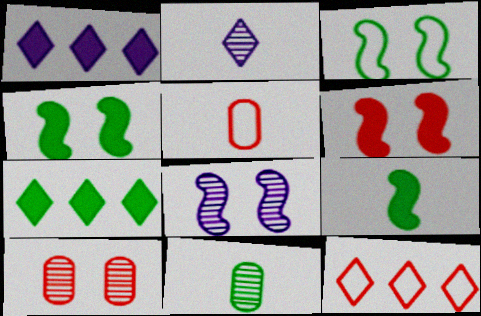[[2, 5, 9], 
[3, 6, 8], 
[3, 7, 11], 
[5, 7, 8]]